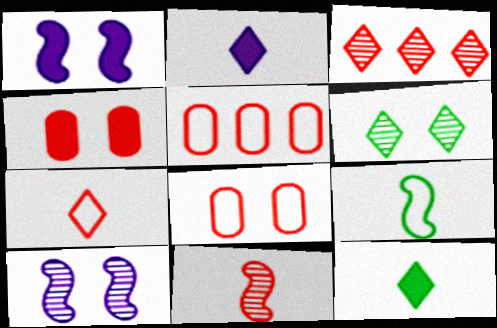[[1, 6, 8], 
[5, 10, 12]]